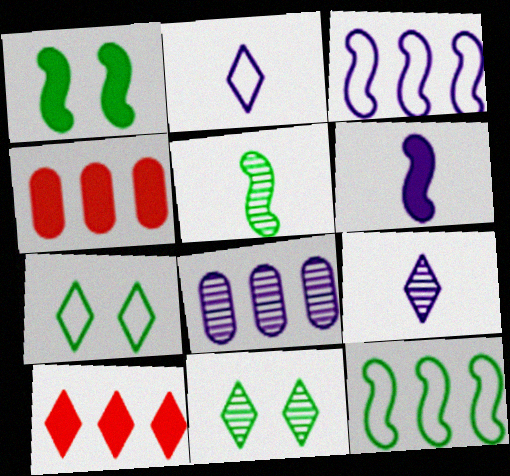[[1, 5, 12], 
[2, 10, 11], 
[7, 9, 10], 
[8, 10, 12]]